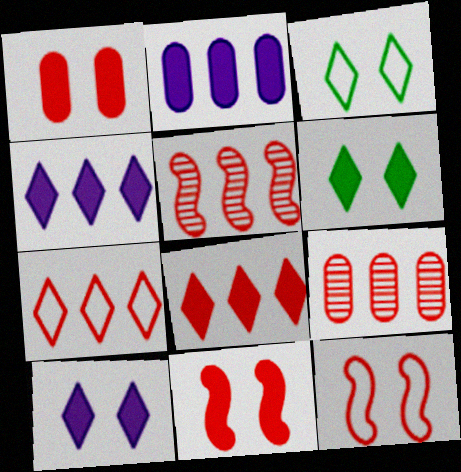[]